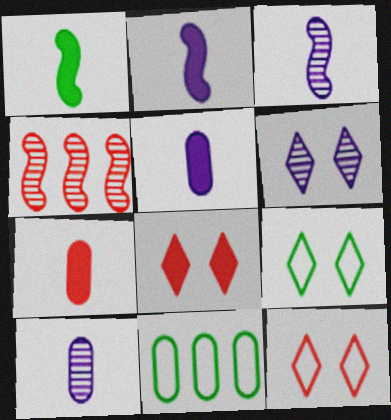[[3, 8, 11], 
[4, 5, 9], 
[4, 7, 12], 
[6, 8, 9]]